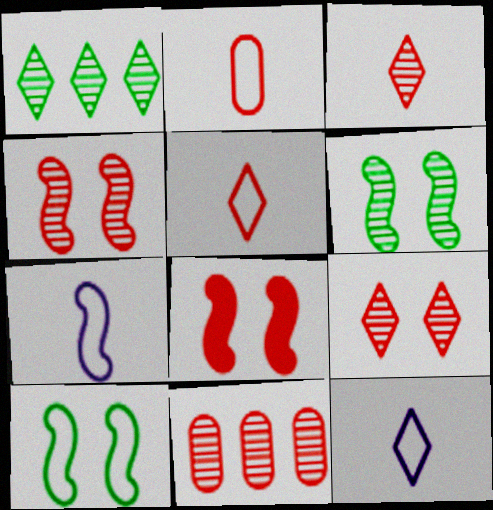[[3, 4, 11], 
[5, 8, 11]]